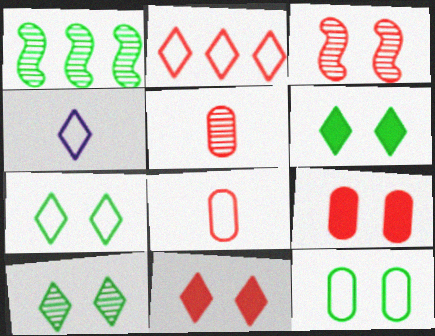[[1, 4, 9], 
[2, 4, 7], 
[6, 7, 10]]